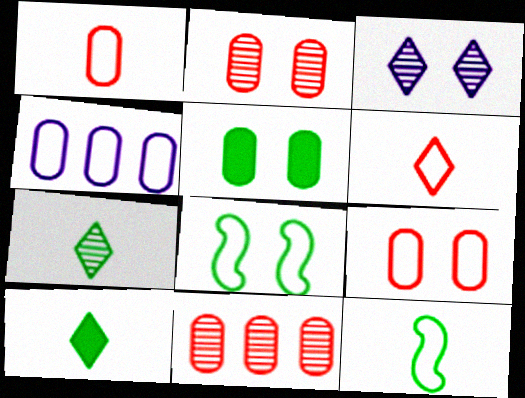[[4, 6, 8]]